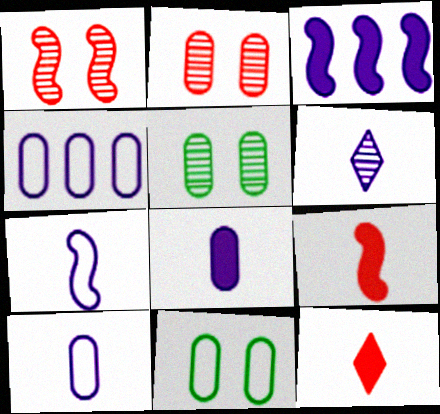[[6, 7, 8]]